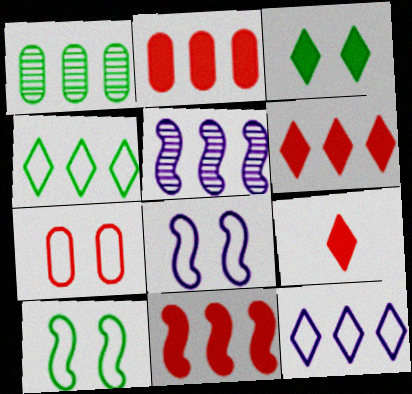[[1, 8, 9], 
[1, 11, 12], 
[2, 4, 5], 
[2, 6, 11]]